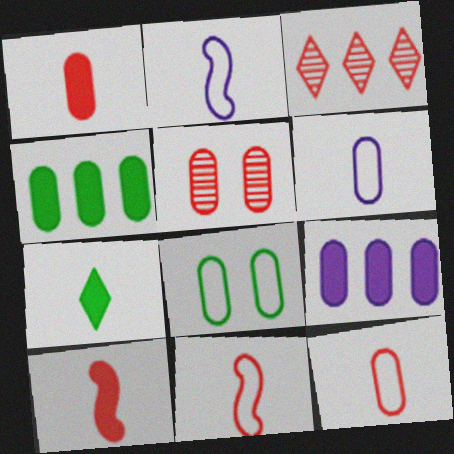[[4, 5, 6]]